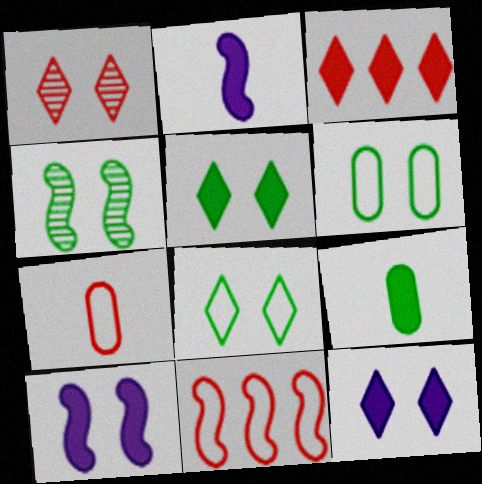[[1, 6, 10], 
[1, 8, 12], 
[2, 4, 11], 
[3, 9, 10], 
[4, 5, 6]]